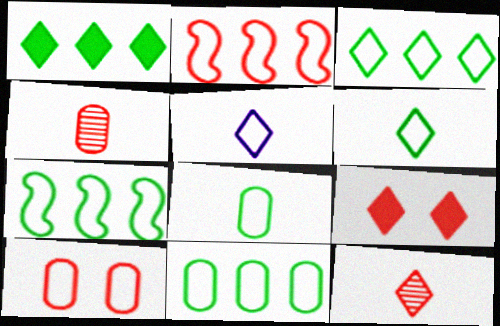[[2, 4, 9], 
[3, 7, 11], 
[5, 7, 10]]